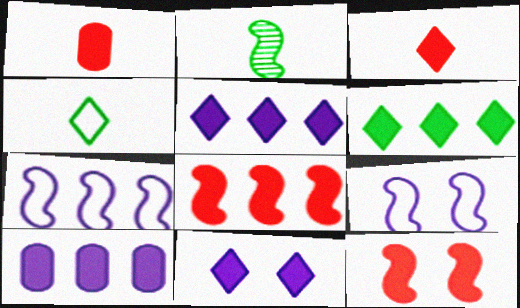[[2, 7, 12], 
[2, 8, 9], 
[3, 6, 11], 
[6, 8, 10]]